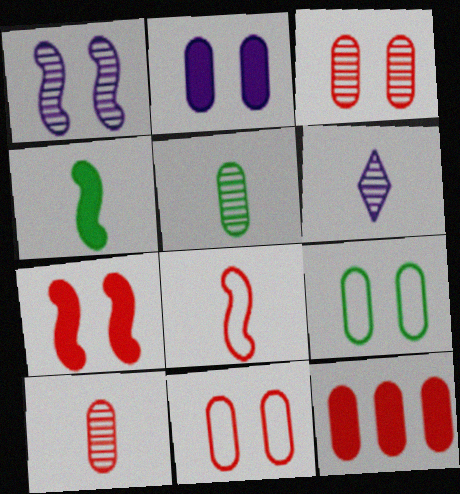[[2, 3, 9], 
[10, 11, 12]]